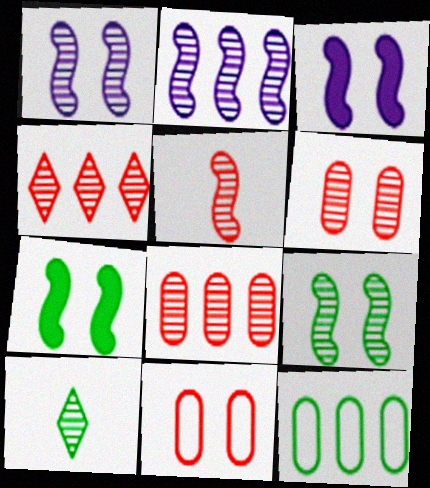[[1, 8, 10], 
[2, 5, 9], 
[2, 6, 10], 
[4, 5, 6], 
[7, 10, 12]]